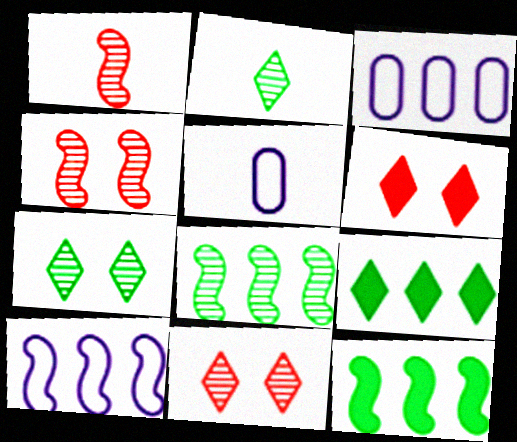[[4, 5, 9], 
[5, 6, 8], 
[5, 11, 12]]